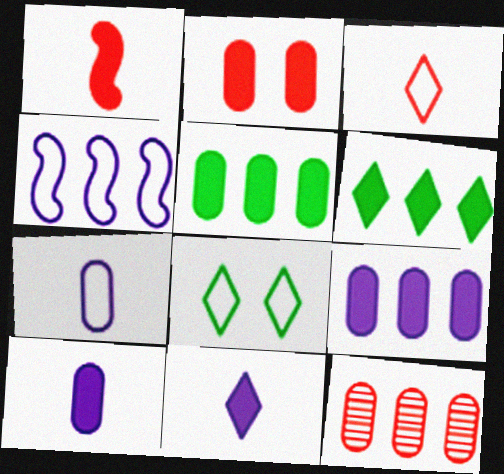[[2, 5, 10], 
[4, 6, 12]]